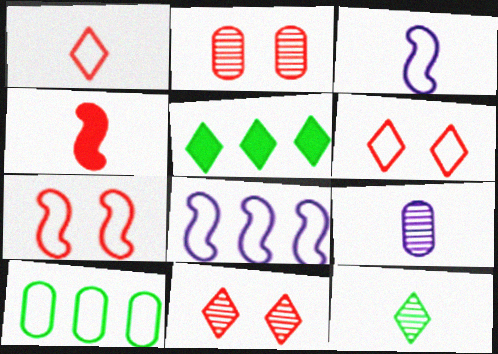[[2, 3, 5], 
[3, 6, 10], 
[5, 7, 9]]